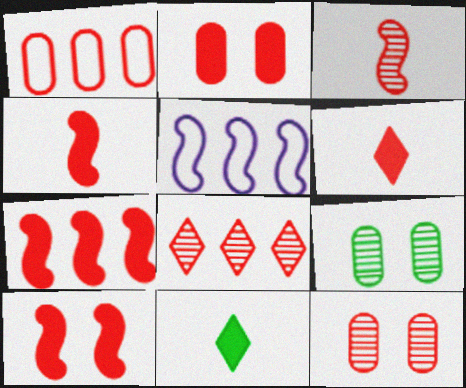[[1, 7, 8], 
[2, 6, 7], 
[3, 8, 12], 
[4, 7, 10], 
[5, 6, 9], 
[5, 11, 12]]